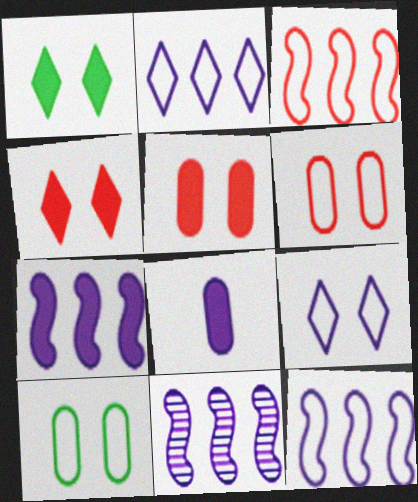[[7, 11, 12], 
[8, 9, 11]]